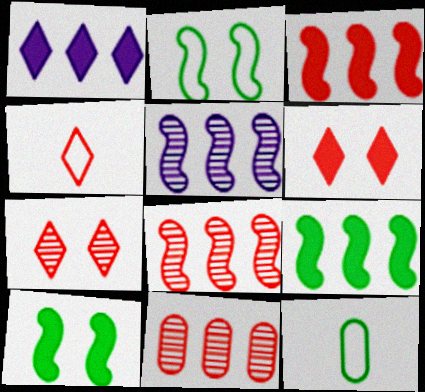[[5, 6, 12]]